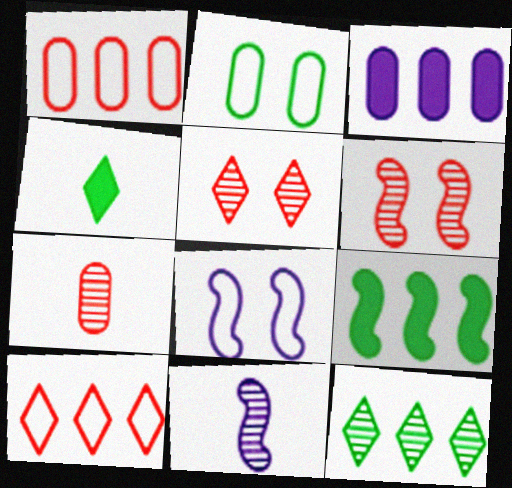[[2, 3, 7]]